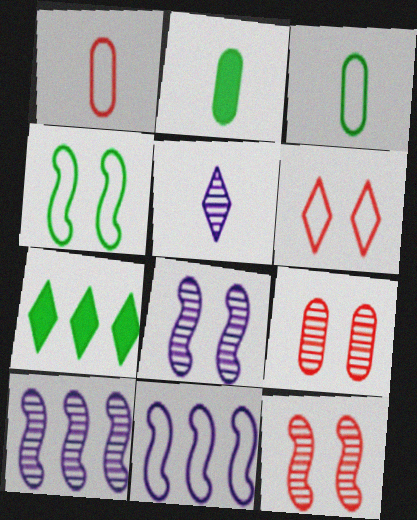[[1, 7, 8], 
[2, 6, 10], 
[3, 6, 11], 
[5, 6, 7]]